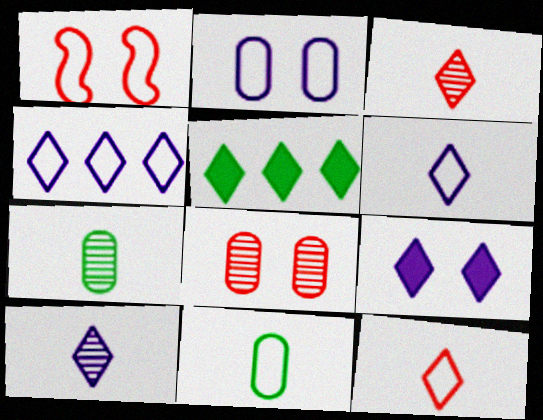[[1, 4, 11], 
[4, 9, 10]]